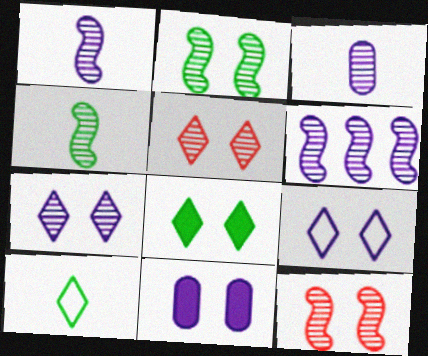[[3, 6, 7], 
[4, 6, 12], 
[5, 8, 9]]